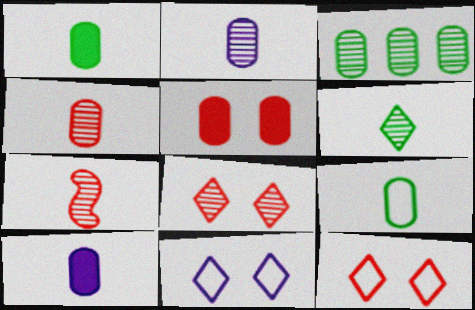[[2, 6, 7], 
[4, 9, 10]]